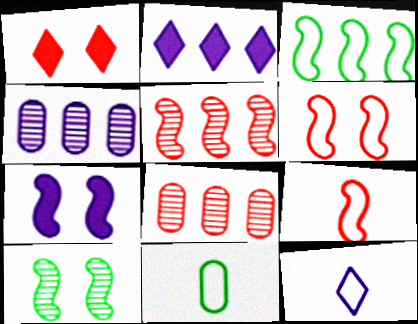[[1, 8, 9], 
[2, 3, 8], 
[4, 7, 12], 
[6, 7, 10], 
[9, 11, 12]]